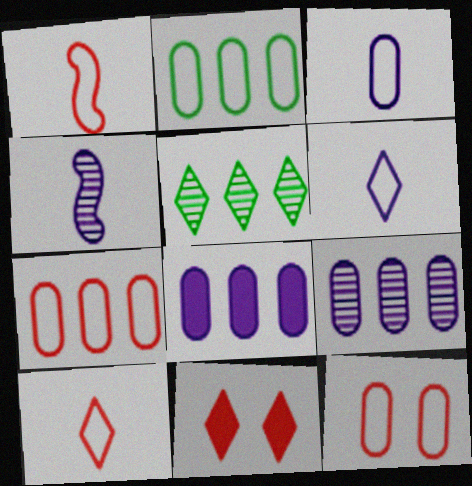[[2, 3, 12], 
[2, 4, 11], 
[5, 6, 11]]